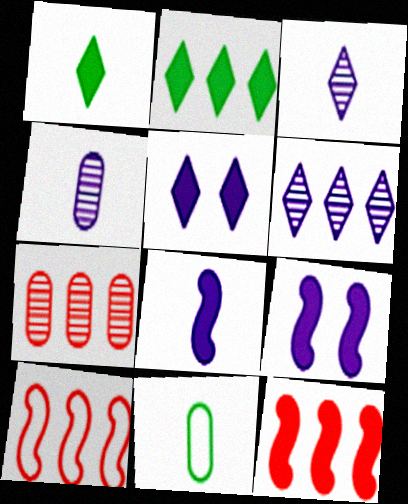[]